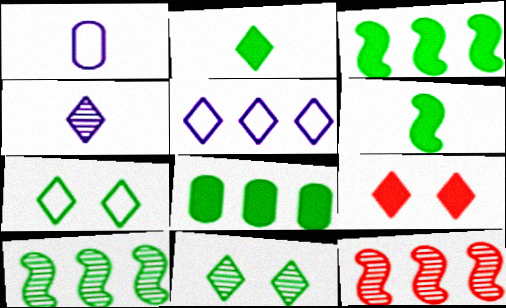[[1, 9, 10], 
[5, 8, 12]]